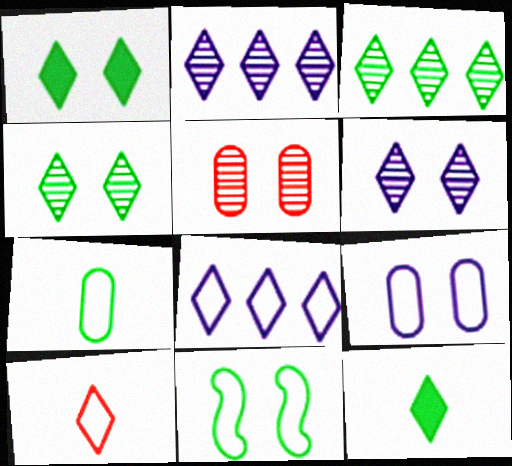[[1, 2, 10]]